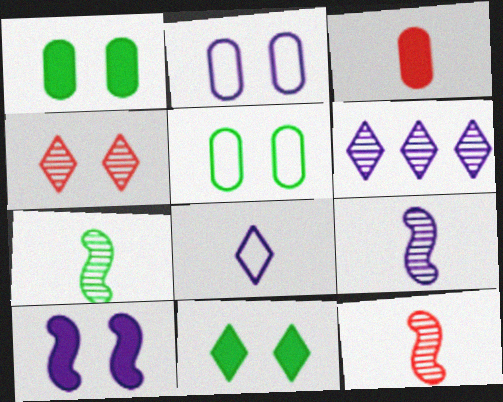[[3, 7, 8], 
[4, 5, 10], 
[7, 9, 12]]